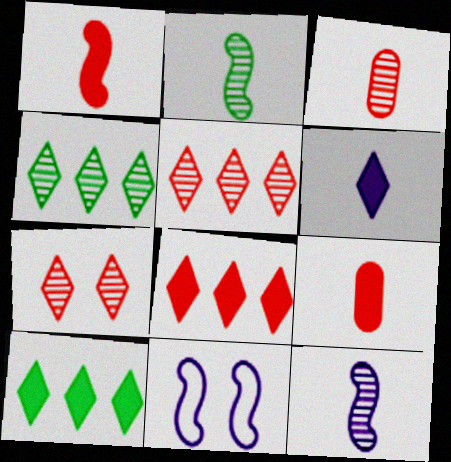[[3, 10, 11], 
[4, 9, 11]]